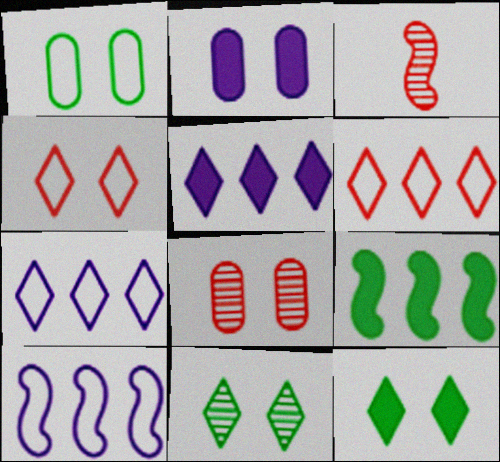[[1, 2, 8], 
[1, 3, 5]]